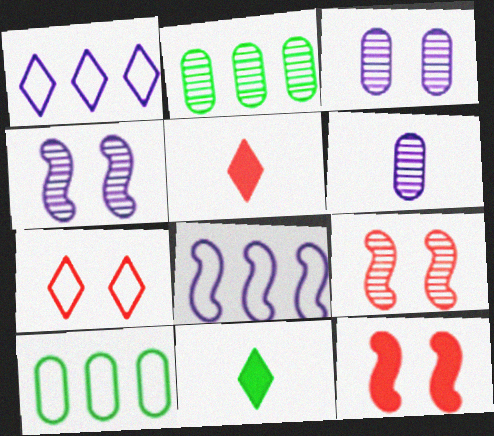[[4, 5, 10]]